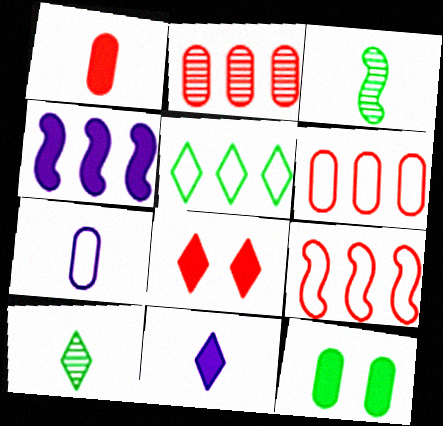[[2, 4, 5], 
[2, 7, 12], 
[3, 5, 12]]